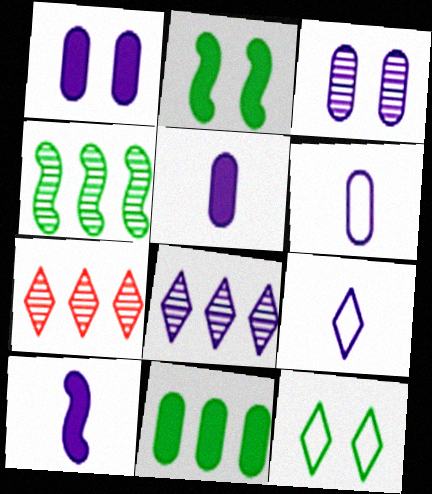[[2, 6, 7]]